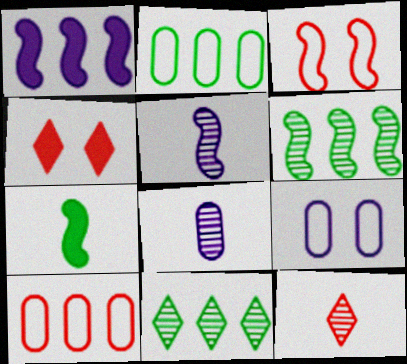[[1, 10, 11], 
[2, 4, 5]]